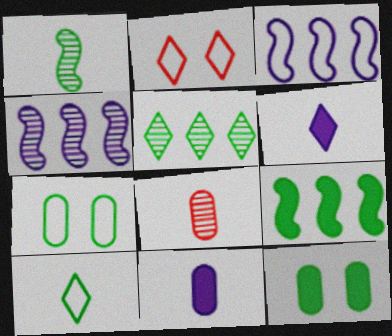[[2, 5, 6]]